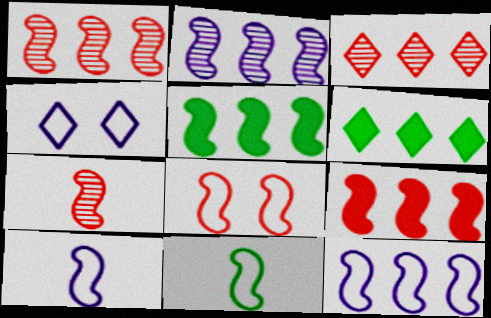[[1, 5, 12], 
[7, 8, 9], 
[8, 11, 12]]